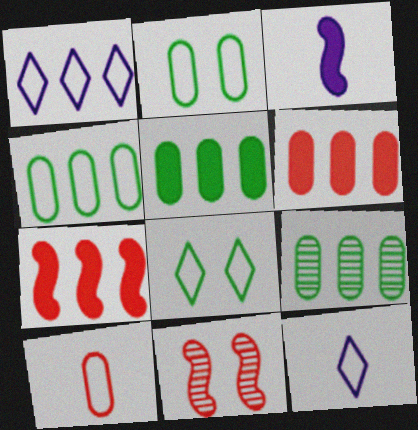[[1, 7, 9], 
[4, 5, 9], 
[5, 11, 12]]